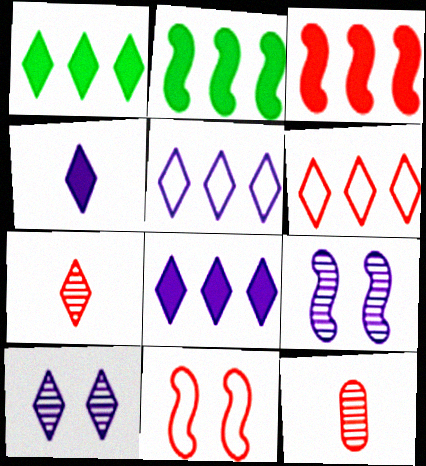[[4, 5, 10]]